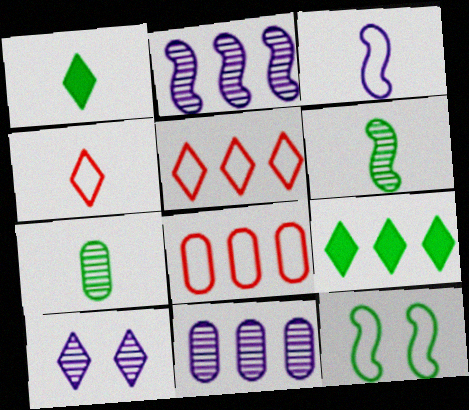[[1, 5, 10], 
[2, 8, 9], 
[4, 9, 10], 
[7, 9, 12]]